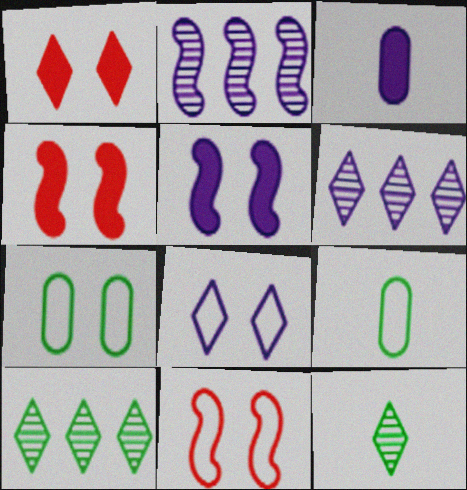[[1, 2, 9], 
[2, 3, 8], 
[3, 10, 11], 
[4, 6, 9], 
[7, 8, 11]]